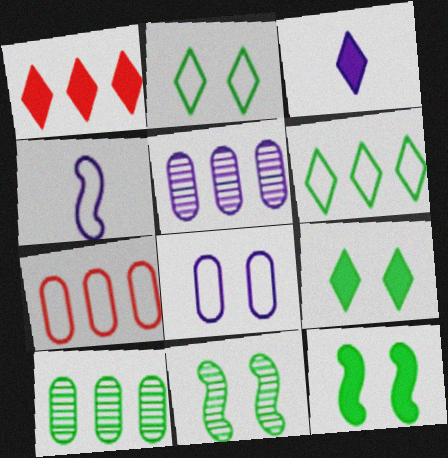[[1, 3, 9], 
[2, 4, 7], 
[3, 7, 11]]